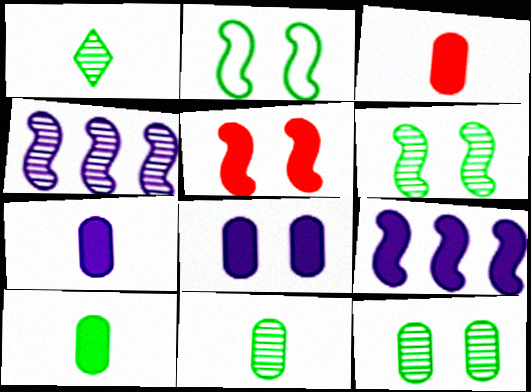[[3, 7, 10]]